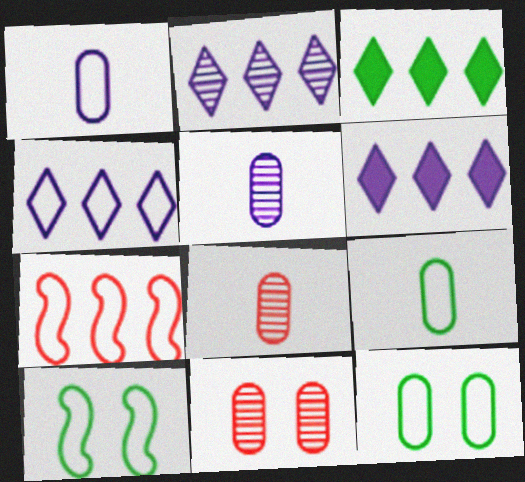[[2, 4, 6], 
[6, 8, 10]]